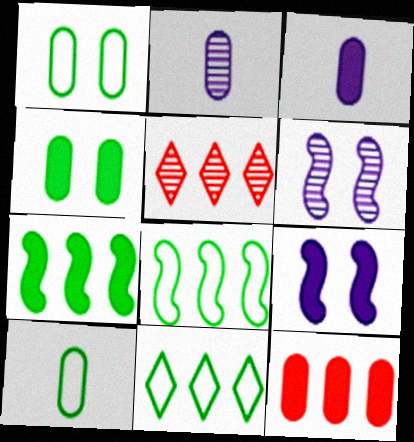[[1, 2, 12], 
[3, 4, 12], 
[5, 9, 10]]